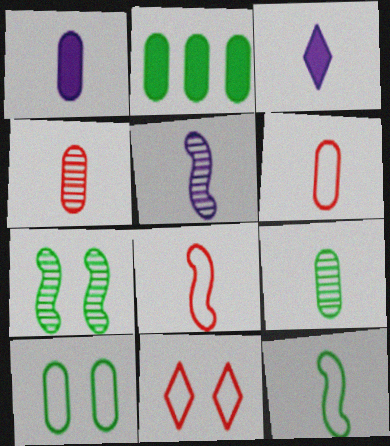[[1, 6, 9], 
[2, 5, 11], 
[2, 9, 10], 
[3, 4, 12], 
[3, 8, 9]]